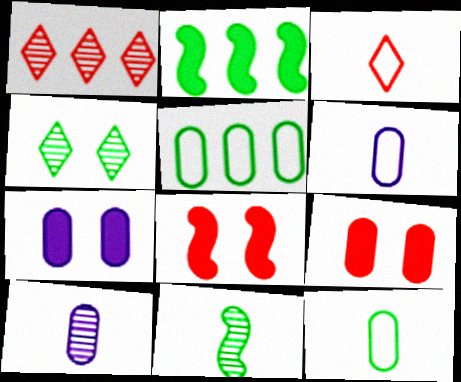[[2, 4, 12], 
[5, 9, 10]]